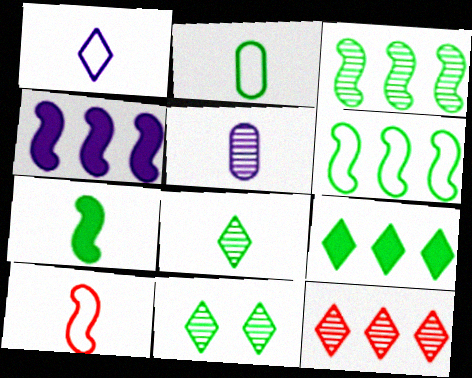[[1, 2, 10], 
[2, 7, 8]]